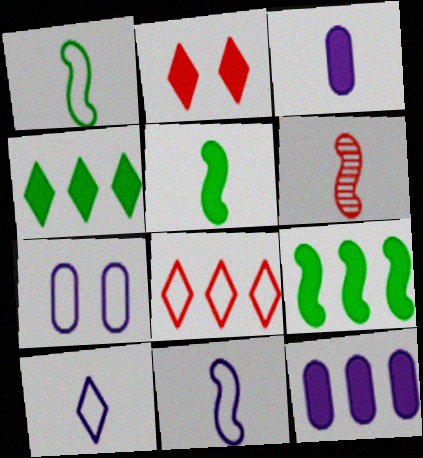[[1, 7, 8], 
[2, 3, 9], 
[2, 5, 12], 
[4, 6, 7], 
[5, 6, 11]]